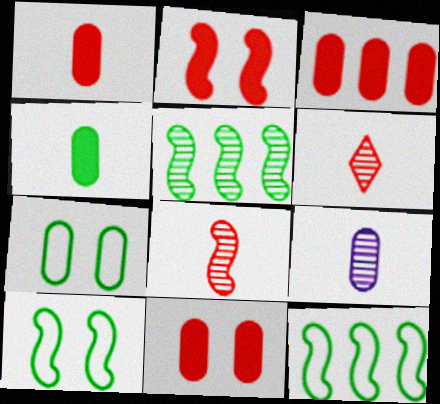[[1, 3, 11], 
[3, 7, 9]]